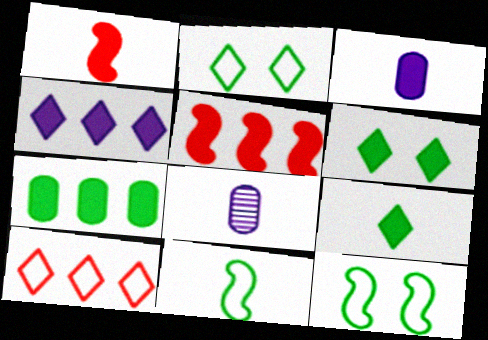[[1, 3, 9], 
[2, 5, 8], 
[3, 5, 6], 
[4, 5, 7]]